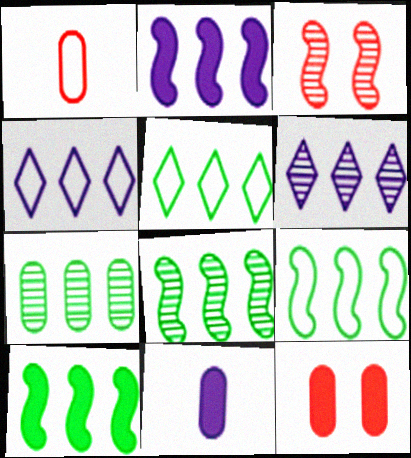[[3, 5, 11], 
[5, 7, 10], 
[8, 9, 10]]